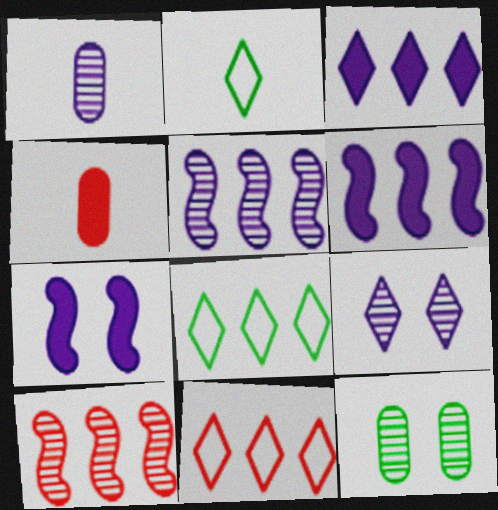[[1, 5, 9]]